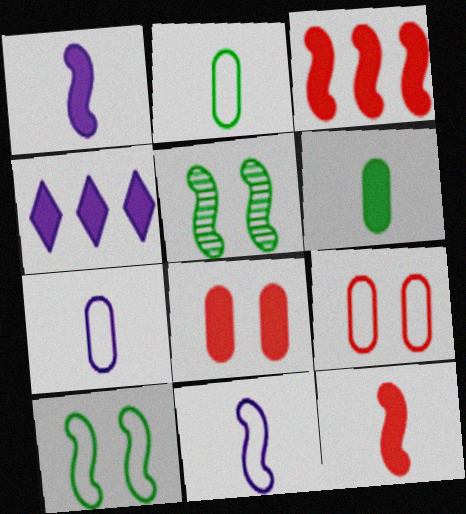[[3, 5, 11]]